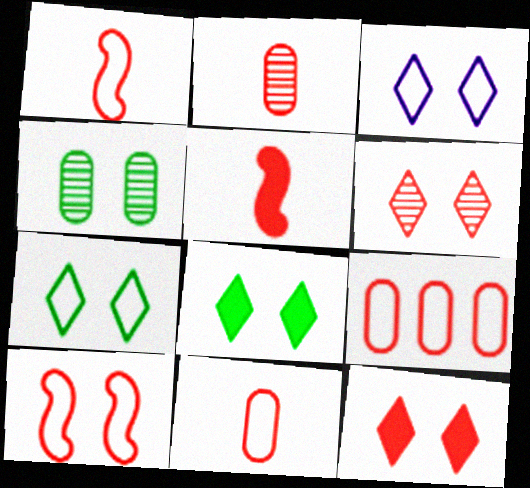[[3, 6, 8], 
[5, 6, 9]]